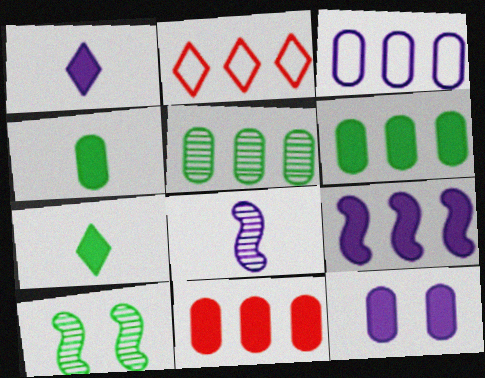[[1, 9, 12], 
[2, 5, 9], 
[3, 5, 11], 
[4, 11, 12]]